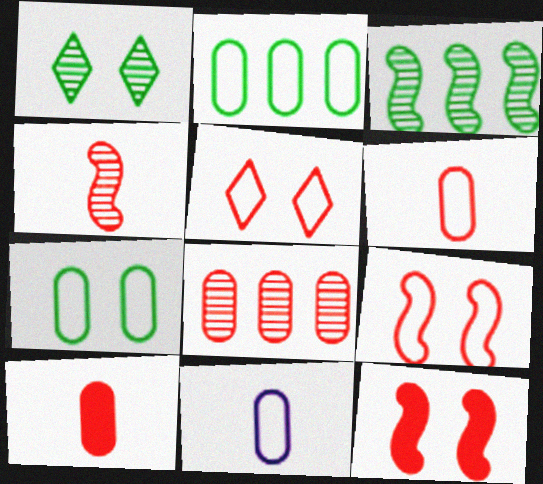[]